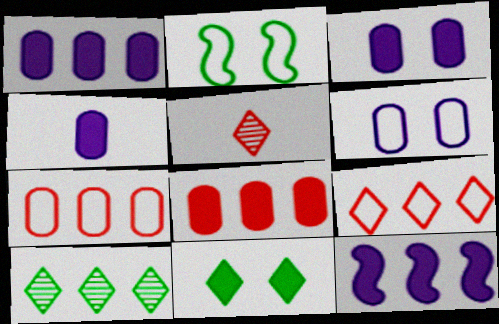[[1, 2, 5], 
[1, 3, 4], 
[7, 10, 12]]